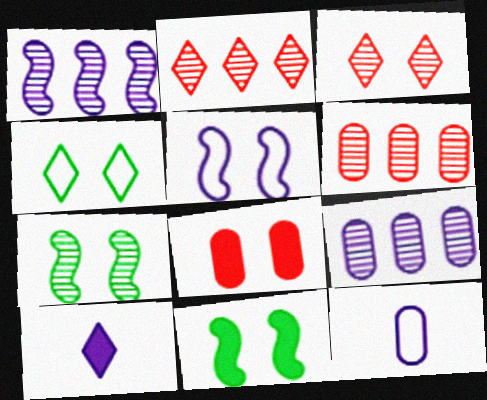[[2, 4, 10], 
[2, 11, 12], 
[5, 9, 10]]